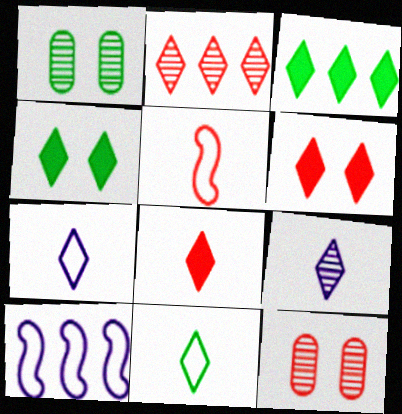[[1, 8, 10], 
[2, 4, 7], 
[8, 9, 11]]